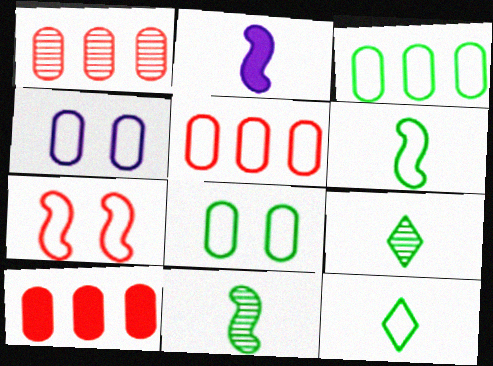[[1, 5, 10]]